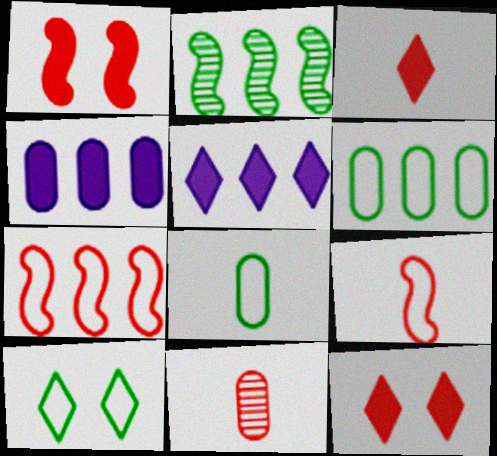[[3, 9, 11], 
[7, 11, 12]]